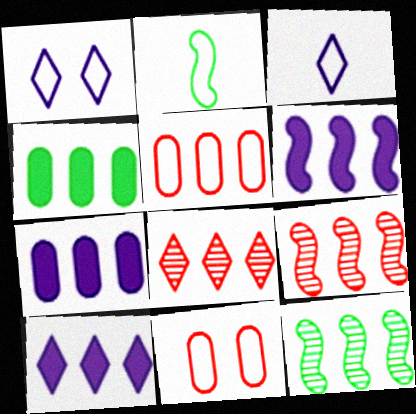[[1, 2, 5], 
[5, 10, 12], 
[6, 7, 10]]